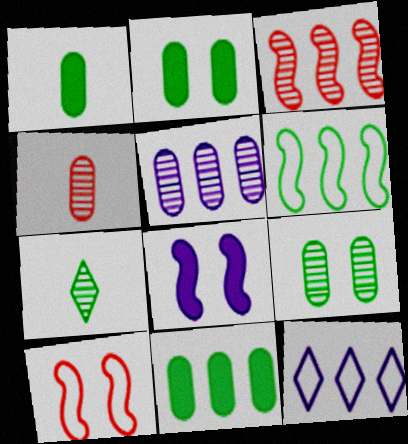[[1, 2, 11], 
[2, 6, 7], 
[3, 11, 12], 
[4, 5, 9]]